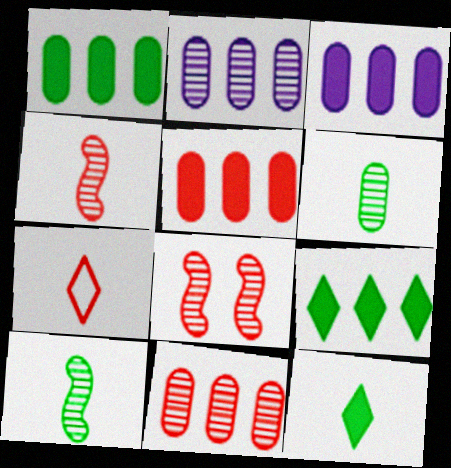[[1, 3, 5], 
[5, 7, 8]]